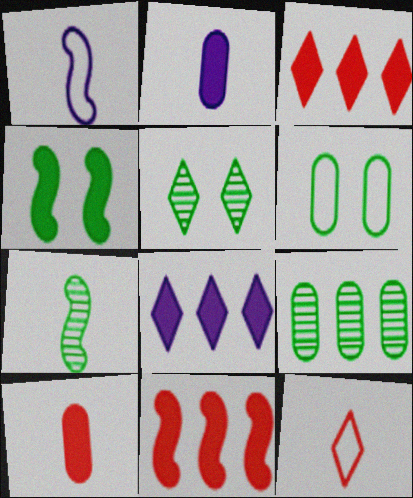[[2, 3, 4], 
[2, 7, 12], 
[4, 5, 6], 
[4, 8, 10], 
[5, 7, 9], 
[5, 8, 12]]